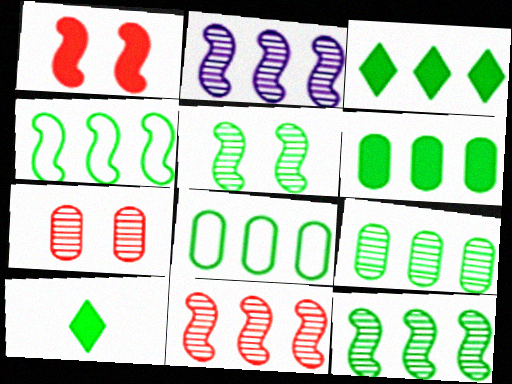[[2, 11, 12], 
[3, 4, 9], 
[3, 8, 12], 
[5, 8, 10], 
[6, 8, 9]]